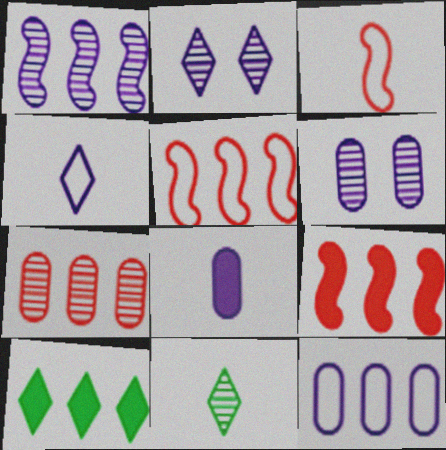[[3, 6, 10], 
[3, 8, 11], 
[6, 8, 12]]